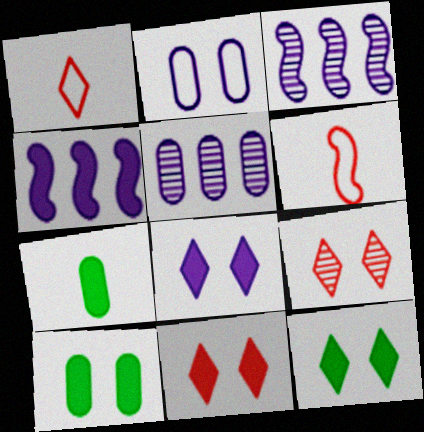[[1, 3, 10], 
[4, 7, 11], 
[5, 6, 12], 
[8, 11, 12]]